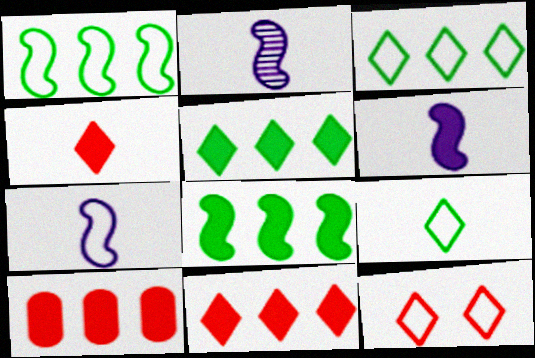[[2, 6, 7]]